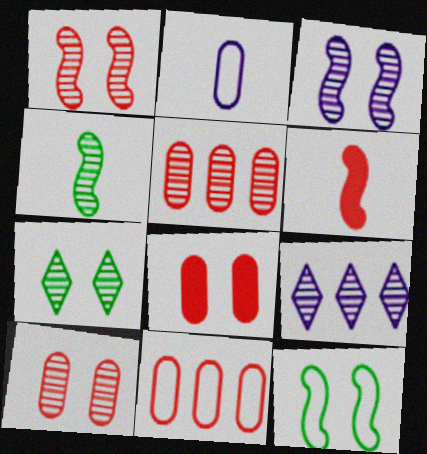[[3, 7, 10], 
[4, 9, 10]]